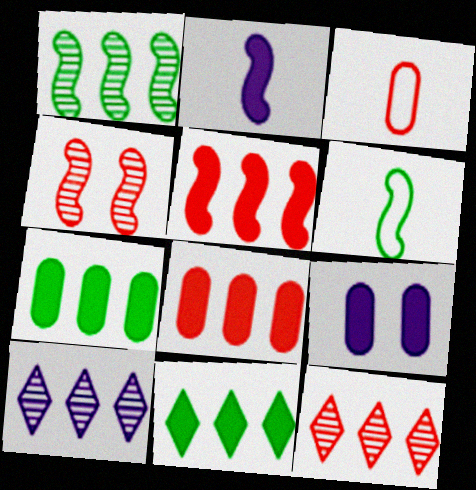[[6, 9, 12]]